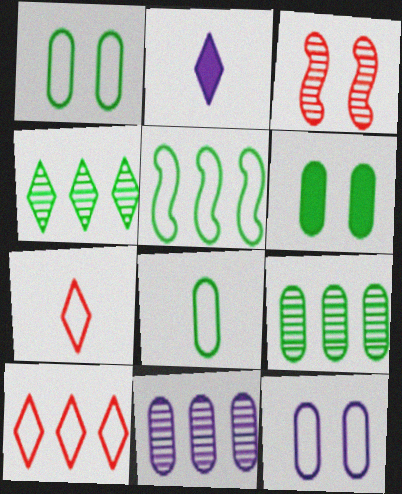[[5, 7, 12], 
[6, 8, 9]]